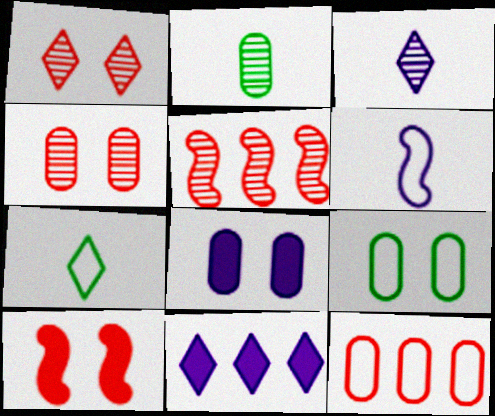[[1, 7, 11], 
[2, 8, 12], 
[4, 8, 9], 
[5, 7, 8]]